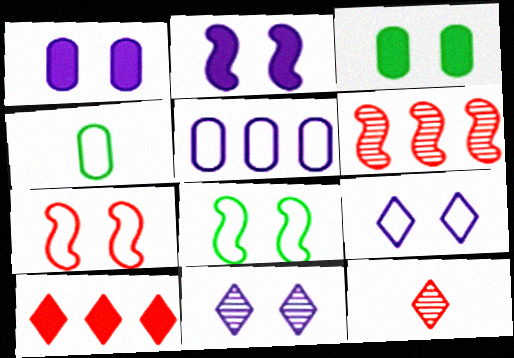[[3, 7, 11]]